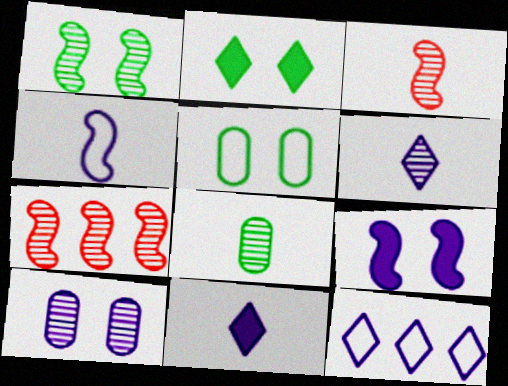[[1, 2, 5], 
[3, 6, 8], 
[5, 7, 11]]